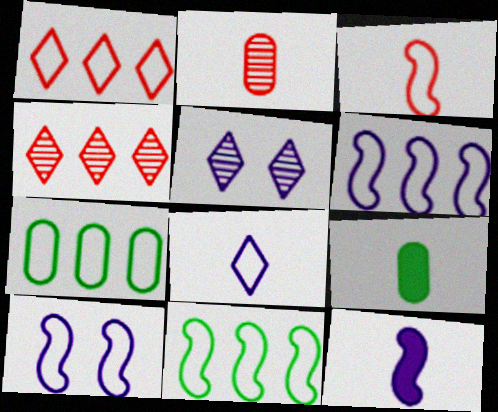[[1, 6, 7], 
[3, 10, 11], 
[4, 9, 10]]